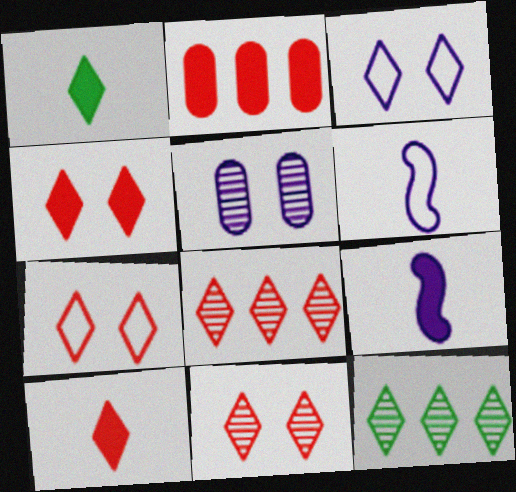[[1, 3, 8], 
[3, 10, 12], 
[4, 7, 11], 
[7, 8, 10]]